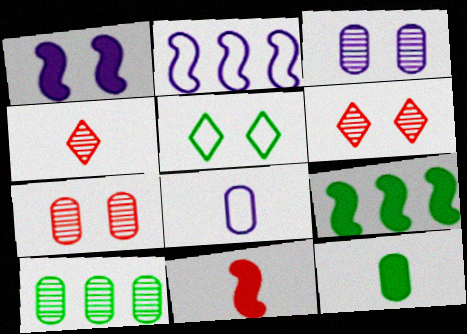[[1, 5, 7], 
[1, 9, 11], 
[2, 6, 12], 
[6, 8, 9]]